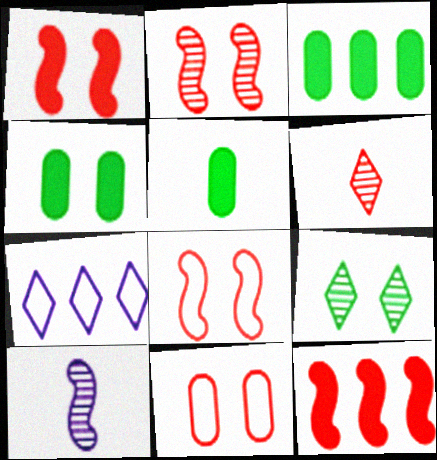[[1, 2, 8], 
[2, 5, 7], 
[3, 4, 5], 
[6, 11, 12]]